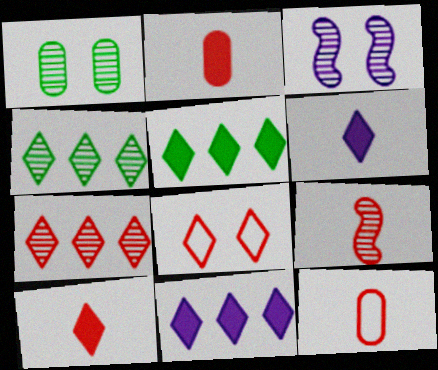[[3, 5, 12], 
[4, 6, 8], 
[7, 8, 10], 
[9, 10, 12]]